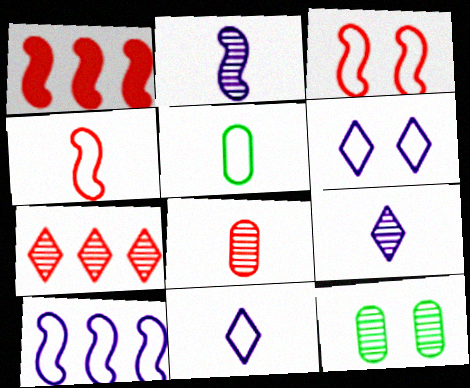[[1, 11, 12], 
[2, 7, 12], 
[4, 5, 11]]